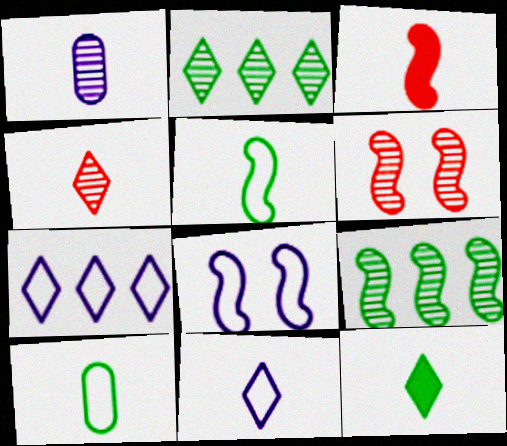[[1, 2, 6], 
[3, 8, 9], 
[4, 11, 12]]